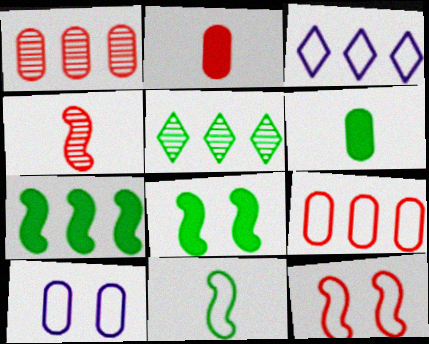[[1, 3, 7], 
[1, 6, 10]]